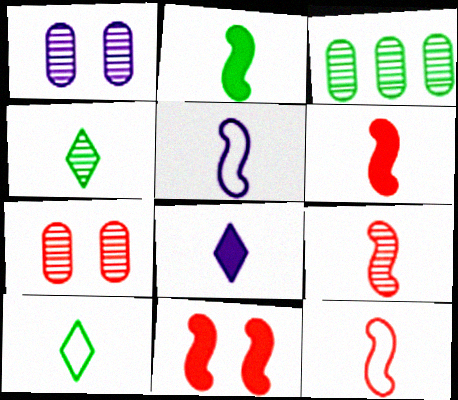[[2, 5, 9], 
[6, 9, 12]]